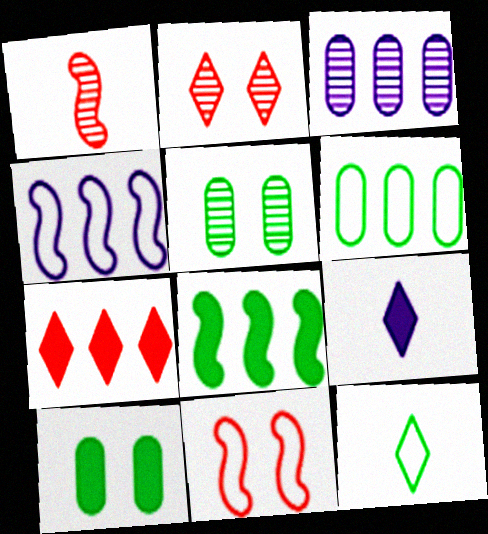[[5, 8, 12]]